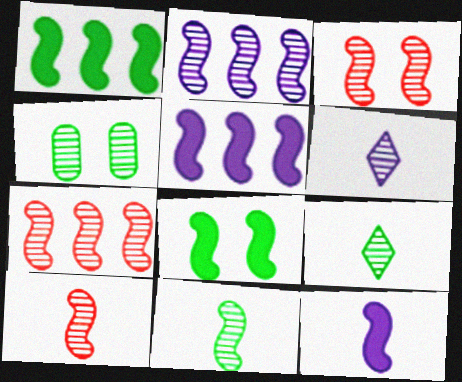[[2, 3, 11], 
[3, 7, 10], 
[4, 6, 7]]